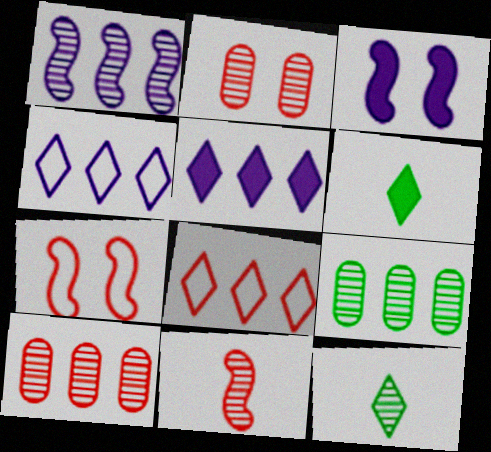[[1, 2, 12]]